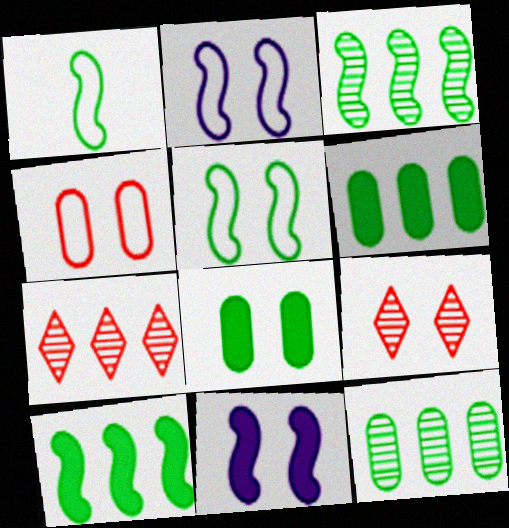[[2, 8, 9]]